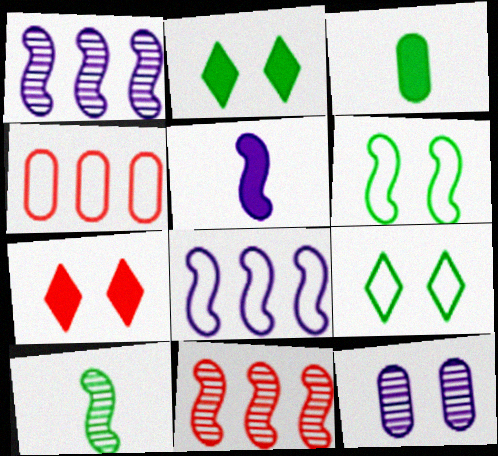[[3, 4, 12], 
[5, 6, 11], 
[6, 7, 12]]